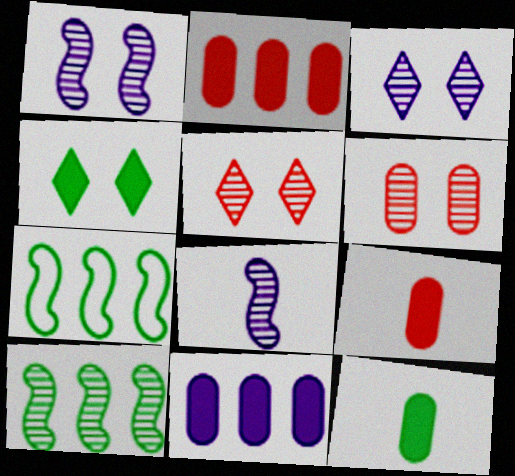[[3, 7, 9]]